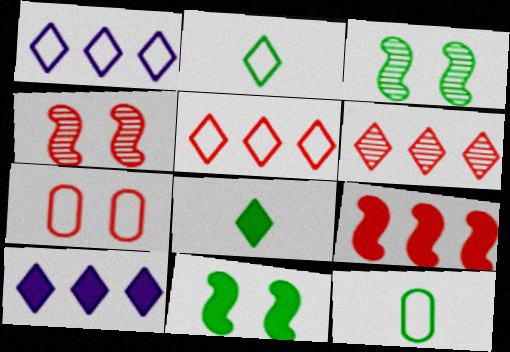[[4, 10, 12]]